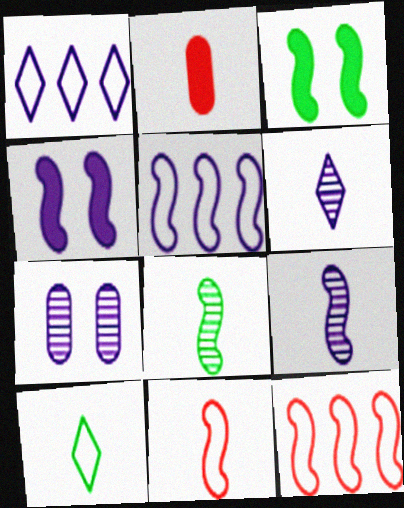[[2, 9, 10], 
[3, 9, 12], 
[4, 5, 9], 
[4, 8, 12]]